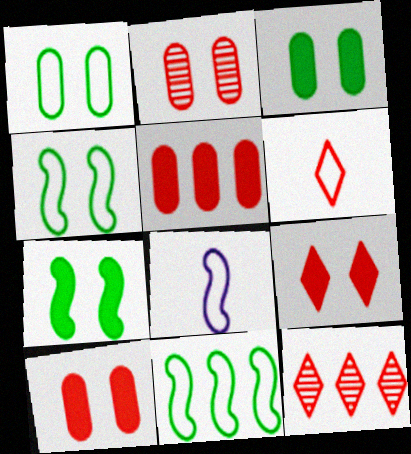[[3, 8, 12], 
[6, 9, 12]]